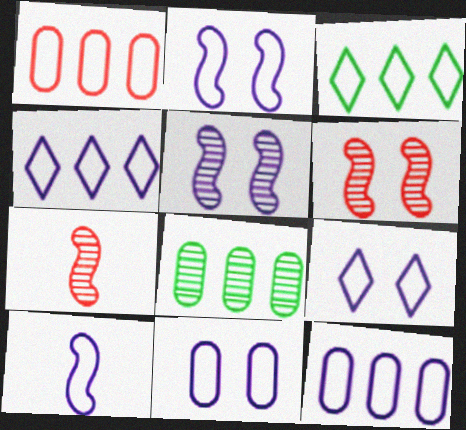[[2, 9, 11], 
[4, 10, 11], 
[9, 10, 12]]